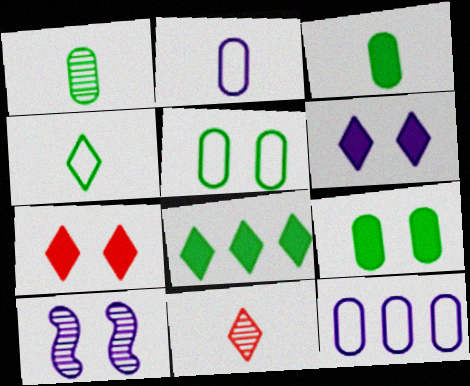[[5, 7, 10]]